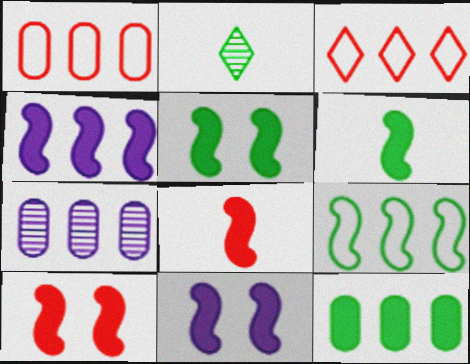[[1, 2, 11], 
[1, 7, 12], 
[4, 5, 8], 
[4, 6, 10], 
[5, 10, 11]]